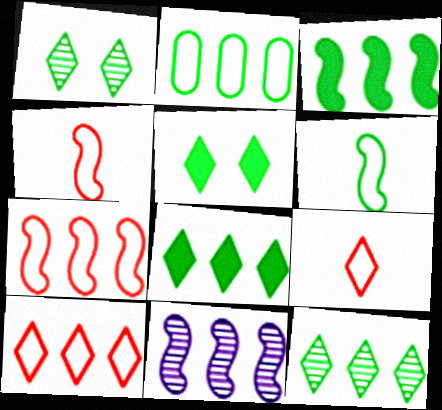[[2, 3, 12], 
[3, 7, 11]]